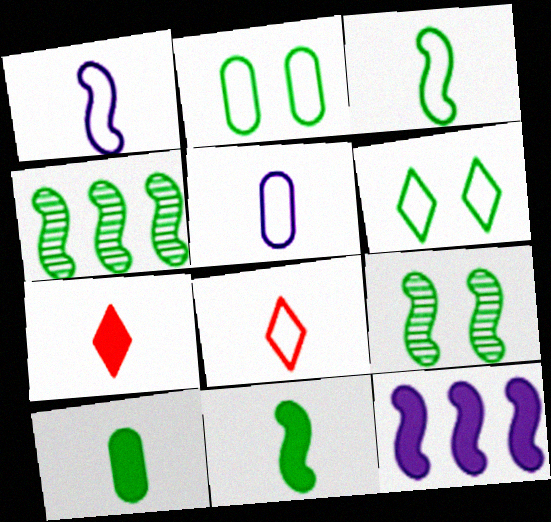[[3, 5, 8], 
[4, 6, 10]]